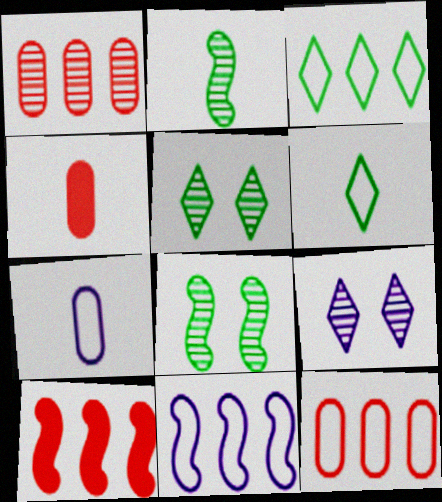[[1, 2, 9], 
[3, 11, 12], 
[4, 5, 11], 
[5, 7, 10]]